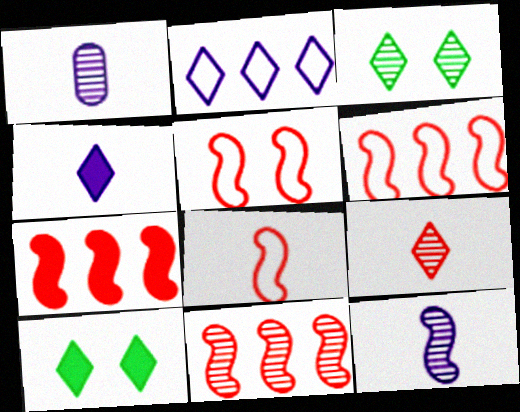[[1, 3, 11], 
[1, 6, 10], 
[2, 9, 10], 
[5, 6, 8], 
[6, 7, 11]]